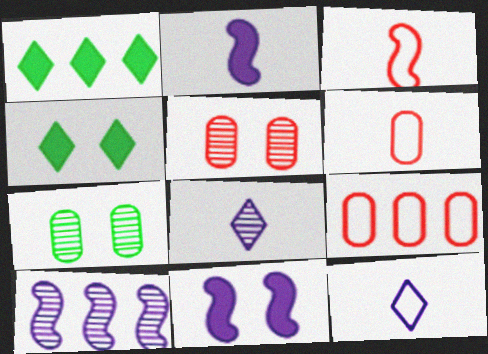[[1, 9, 10], 
[4, 6, 10]]